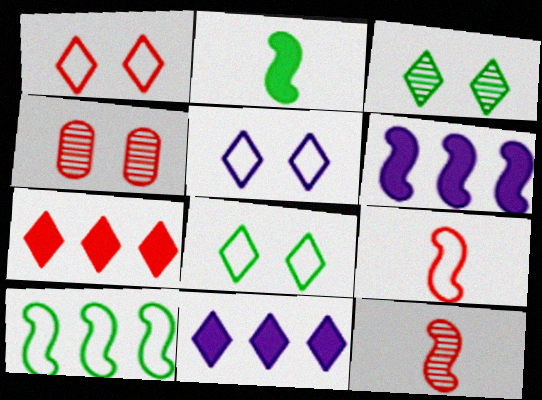[[1, 5, 8], 
[4, 7, 9]]